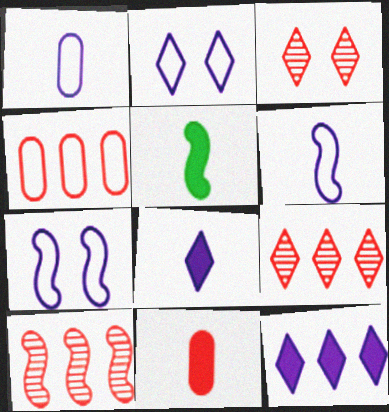[[5, 7, 10], 
[5, 8, 11]]